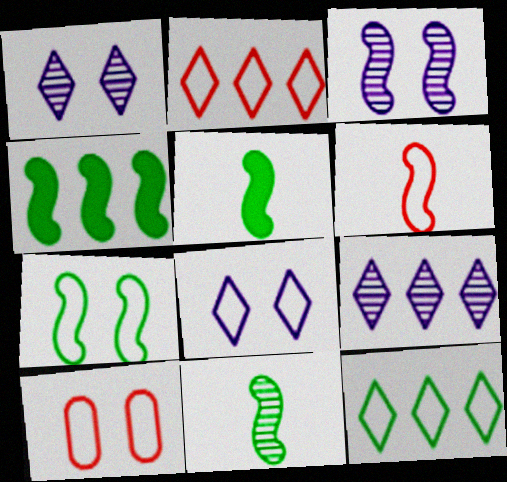[[2, 6, 10], 
[3, 4, 6], 
[4, 7, 11], 
[5, 9, 10], 
[7, 8, 10]]